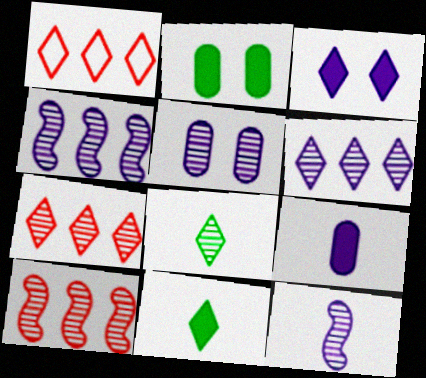[[1, 2, 12], 
[1, 3, 8], 
[5, 6, 12], 
[5, 8, 10]]